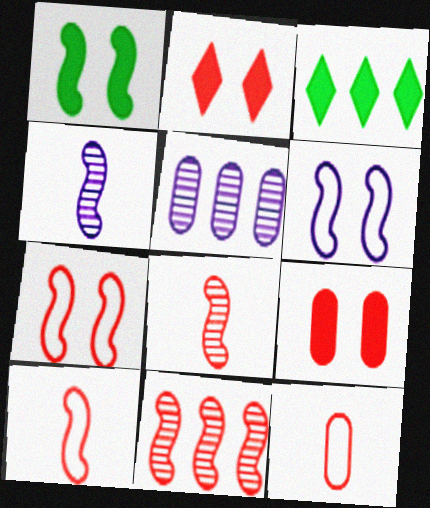[[2, 11, 12]]